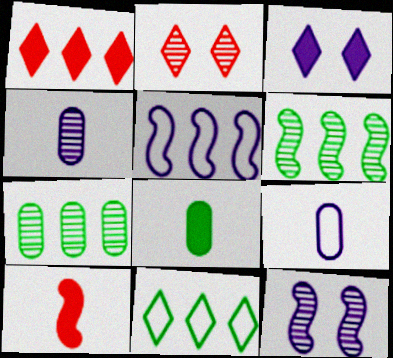[[1, 5, 7], 
[2, 4, 6], 
[2, 5, 8], 
[3, 4, 5]]